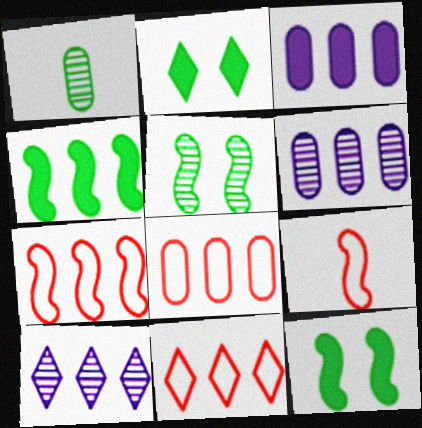[[2, 6, 9], 
[4, 6, 11], 
[4, 8, 10], 
[7, 8, 11]]